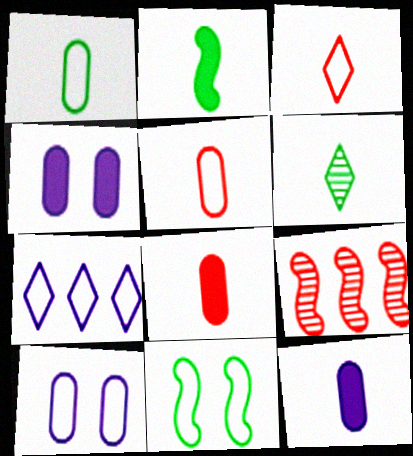[[1, 2, 6], 
[5, 7, 11]]